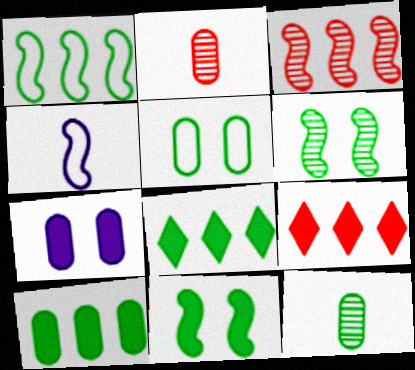[[3, 4, 11], 
[5, 10, 12]]